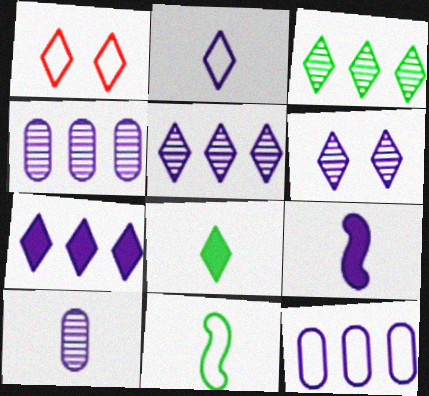[[1, 5, 8], 
[1, 11, 12], 
[2, 6, 7], 
[2, 9, 10], 
[6, 9, 12]]